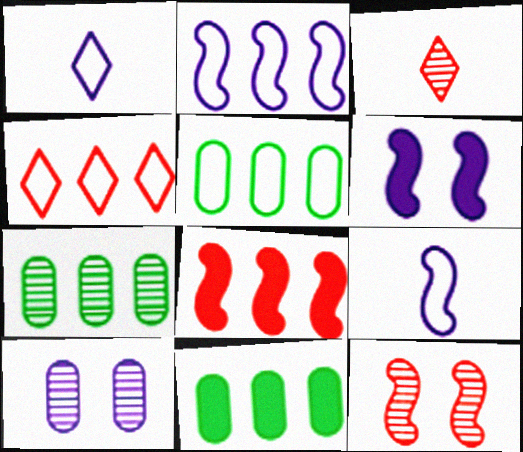[[1, 11, 12], 
[2, 4, 5], 
[3, 5, 6], 
[5, 7, 11]]